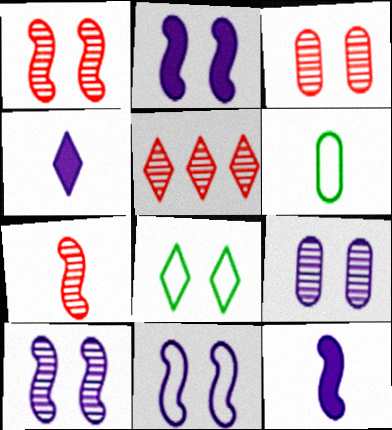[[2, 3, 8], 
[2, 5, 6], 
[2, 10, 11], 
[3, 5, 7], 
[4, 5, 8], 
[4, 6, 7]]